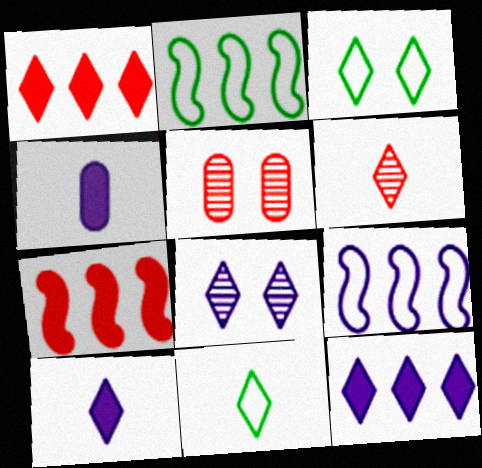[[1, 8, 11], 
[2, 5, 10], 
[3, 6, 12], 
[4, 8, 9], 
[6, 10, 11]]